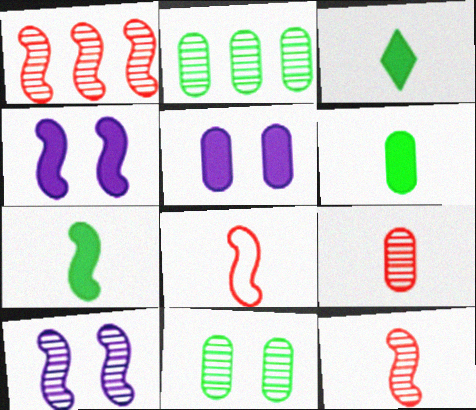[[3, 6, 7]]